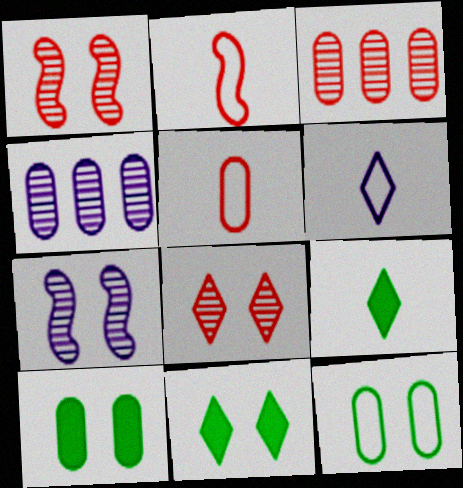[[2, 4, 11], 
[4, 5, 10]]